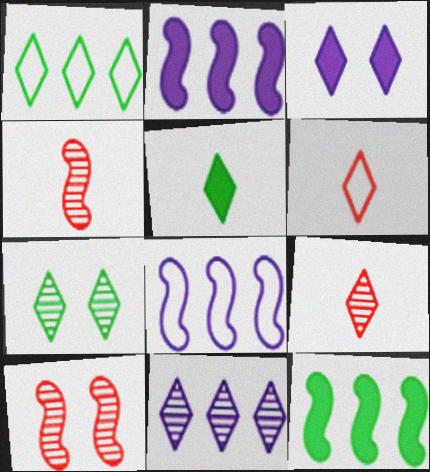[[1, 3, 9], 
[1, 5, 7], 
[7, 9, 11]]